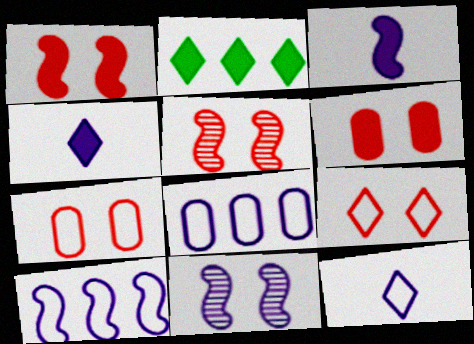[[2, 3, 6], 
[3, 10, 11], 
[4, 8, 11], 
[5, 6, 9]]